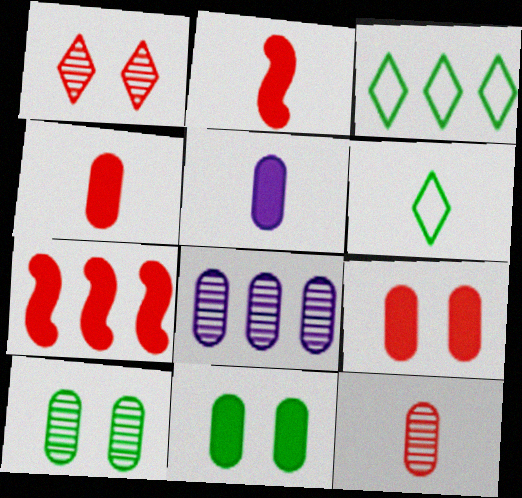[[3, 7, 8], 
[8, 10, 12]]